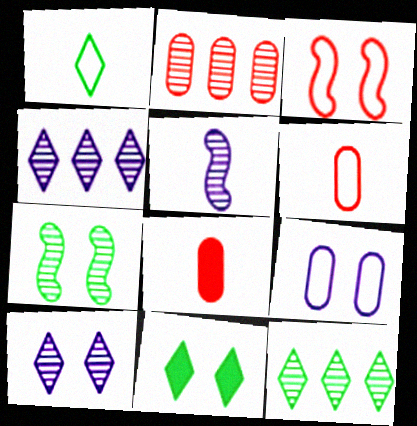[[1, 5, 8], 
[1, 11, 12]]